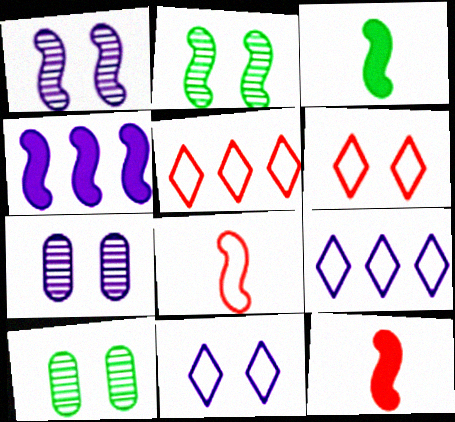[[2, 4, 8], 
[3, 5, 7], 
[9, 10, 12]]